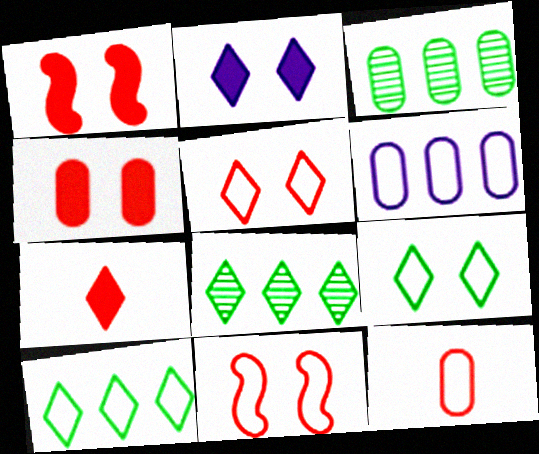[]